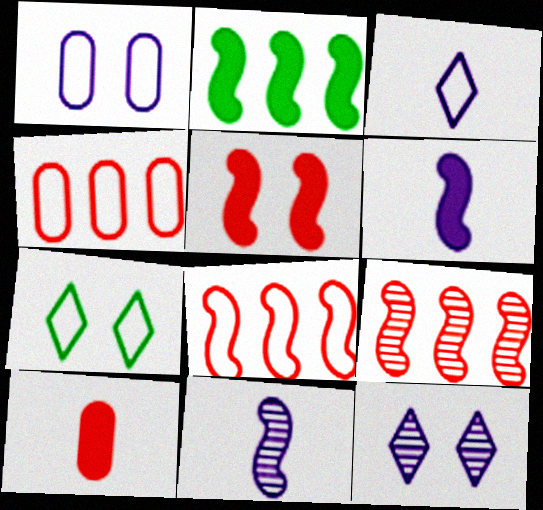[[2, 5, 6]]